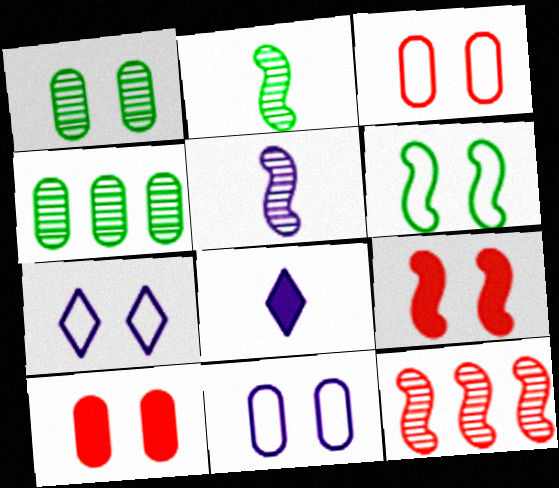[[1, 7, 9], 
[1, 10, 11], 
[3, 6, 7]]